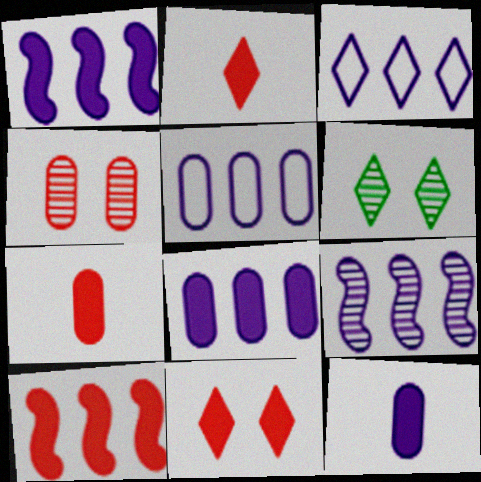[[2, 3, 6], 
[3, 8, 9], 
[7, 10, 11]]